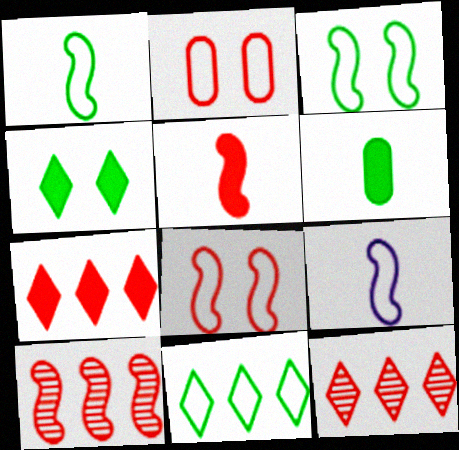[[2, 5, 12], 
[2, 9, 11], 
[5, 8, 10]]